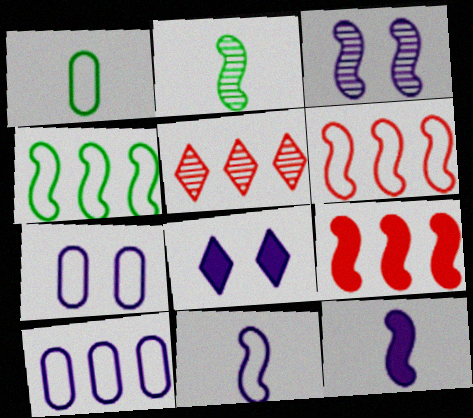[[3, 7, 8]]